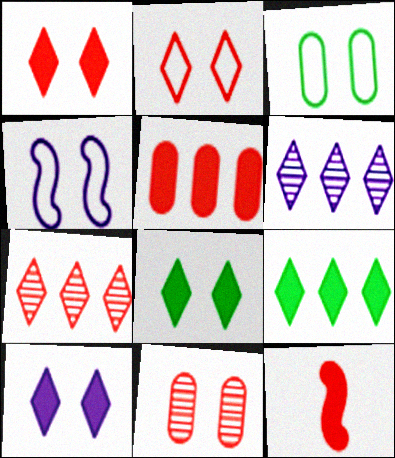[[1, 5, 12], 
[1, 8, 10], 
[2, 3, 4], 
[3, 6, 12], 
[4, 8, 11]]